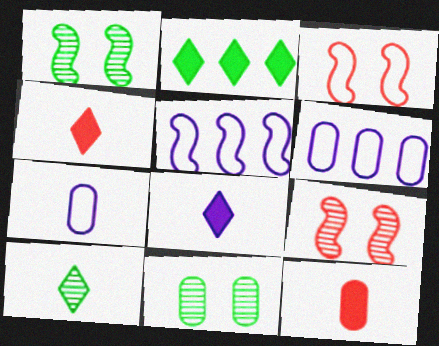[[1, 4, 6], 
[2, 7, 9], 
[4, 5, 11], 
[6, 11, 12]]